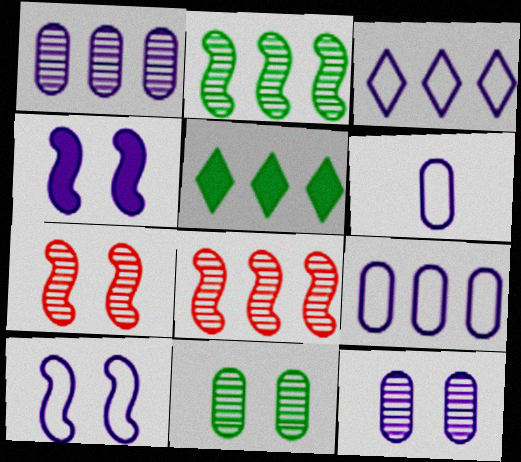[[3, 6, 10], 
[5, 6, 7], 
[5, 8, 9]]